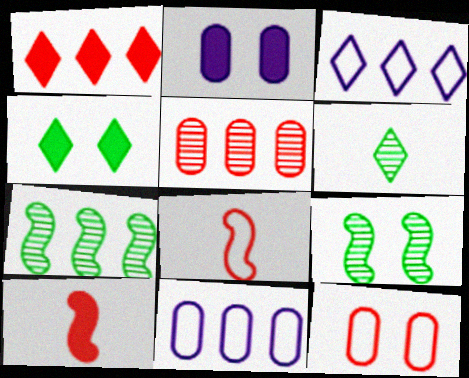[[1, 7, 11]]